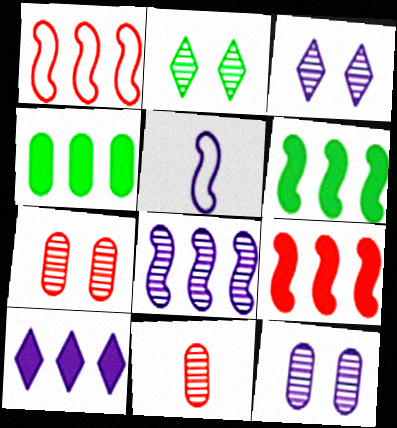[[1, 6, 8], 
[2, 8, 11], 
[4, 9, 10], 
[5, 10, 12]]